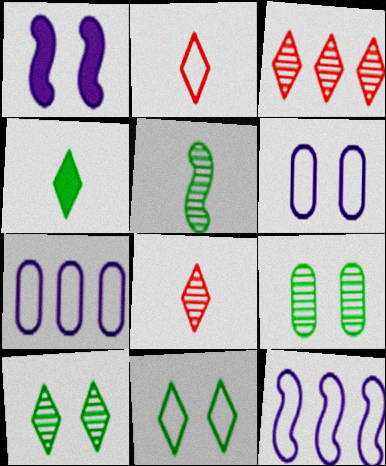[]